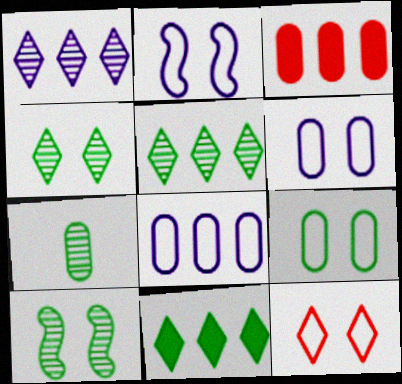[[2, 9, 12], 
[3, 6, 7], 
[5, 7, 10]]